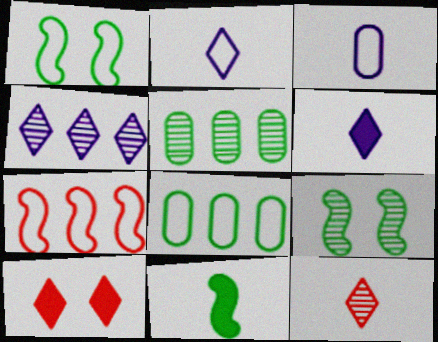[[3, 11, 12]]